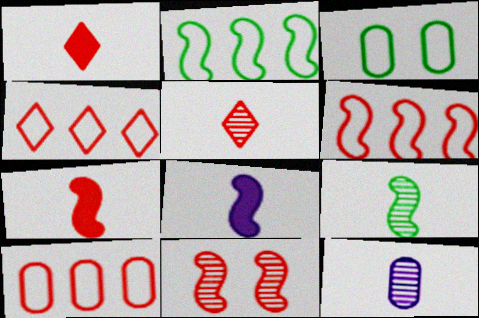[[1, 10, 11], 
[2, 8, 11], 
[4, 6, 10], 
[5, 9, 12], 
[6, 7, 11]]